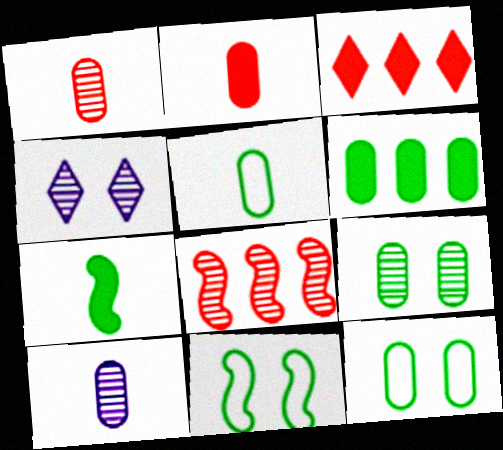[[2, 5, 10], 
[3, 10, 11], 
[5, 6, 9]]